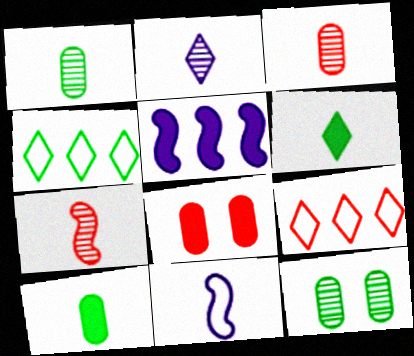[[1, 2, 7], 
[3, 6, 11], 
[5, 6, 8], 
[7, 8, 9]]